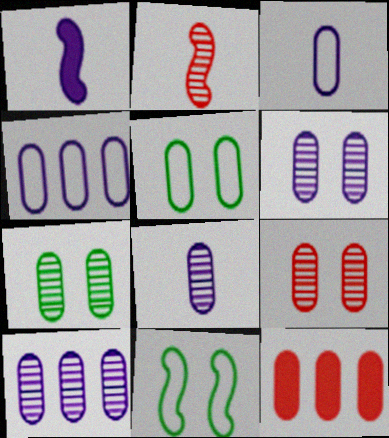[[3, 7, 12], 
[5, 8, 12], 
[6, 7, 9], 
[6, 8, 10]]